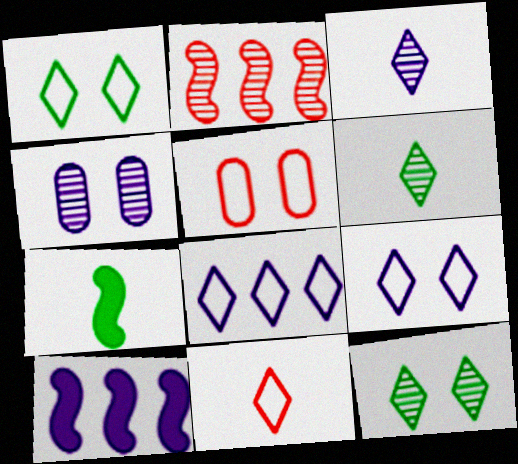[[1, 8, 11], 
[2, 4, 6], 
[5, 6, 10]]